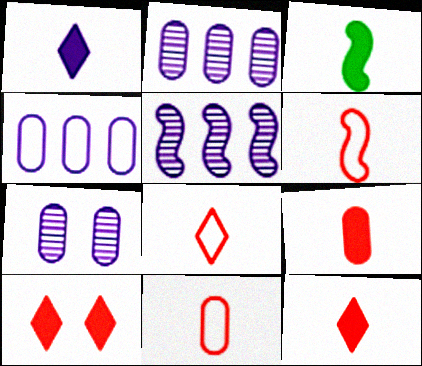[[1, 3, 9], 
[6, 8, 11]]